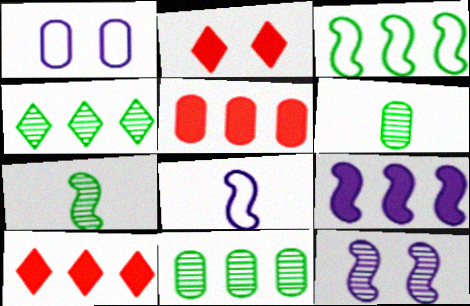[[1, 5, 6], 
[1, 7, 10], 
[2, 8, 11], 
[8, 9, 12]]